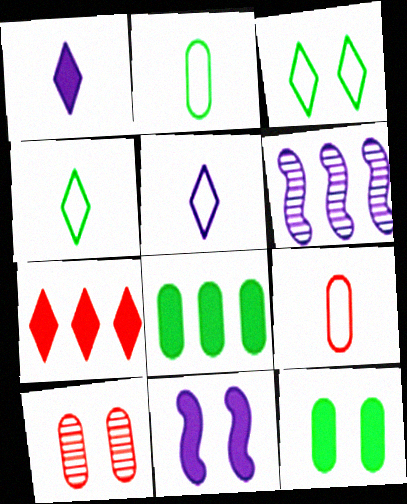[[3, 10, 11]]